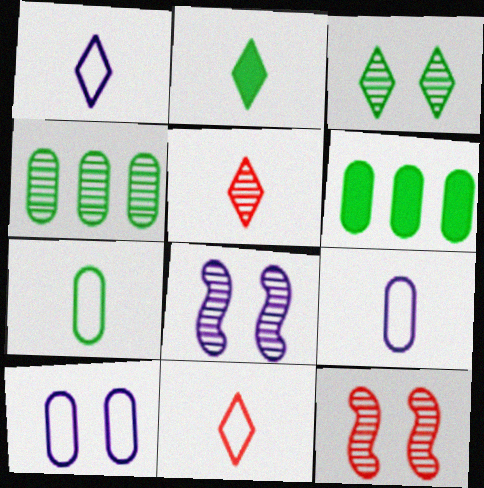[[1, 2, 5], 
[1, 6, 12], 
[4, 5, 8], 
[6, 8, 11]]